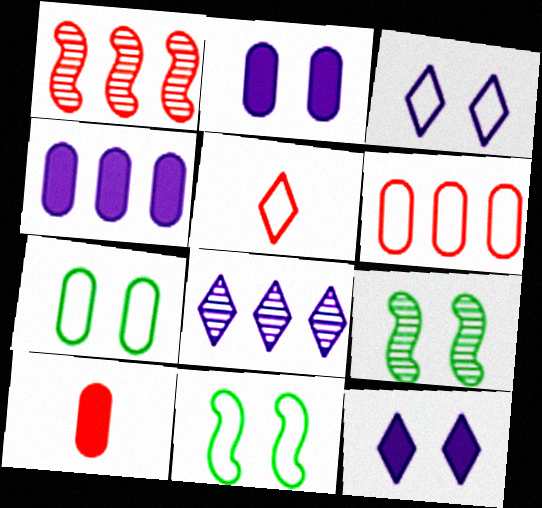[[4, 5, 9], 
[8, 10, 11]]